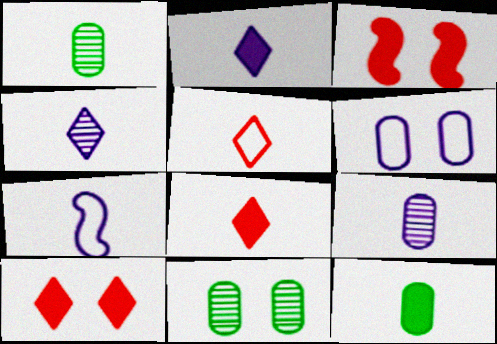[[1, 7, 8], 
[2, 7, 9]]